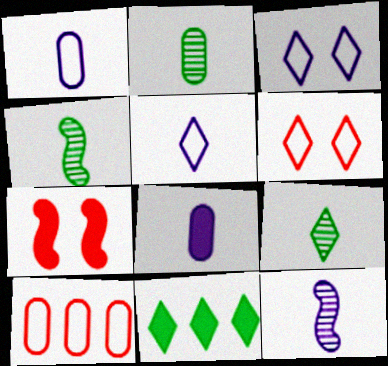[[2, 4, 9], 
[5, 8, 12], 
[7, 8, 11]]